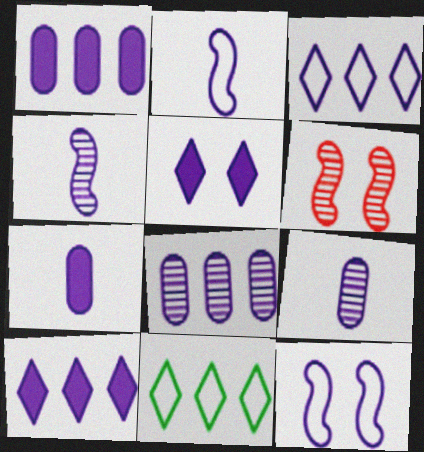[[2, 5, 8], 
[6, 7, 11], 
[9, 10, 12]]